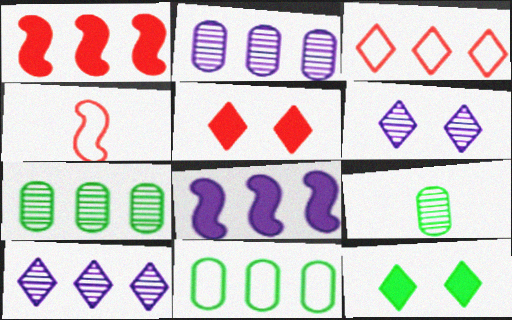[[1, 10, 11], 
[2, 4, 12], 
[3, 7, 8]]